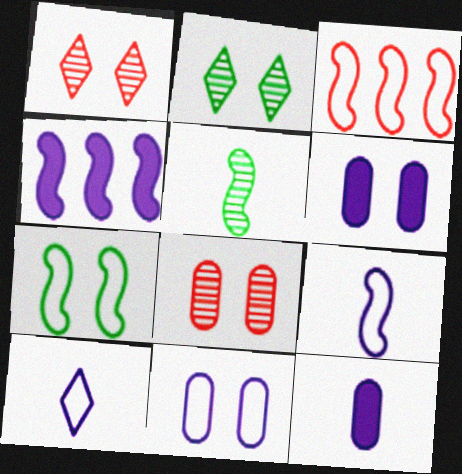[[1, 6, 7], 
[2, 3, 12], 
[3, 7, 9]]